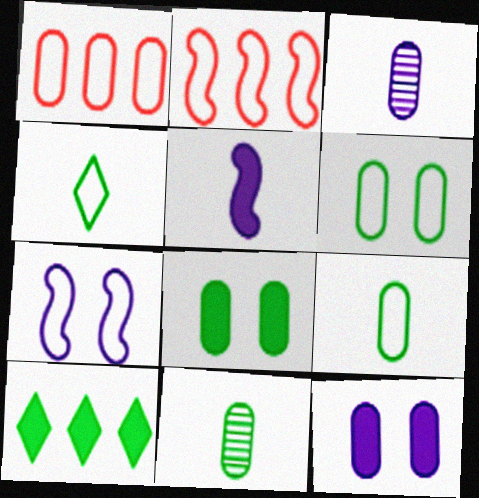[[1, 3, 8], 
[1, 4, 7], 
[1, 11, 12]]